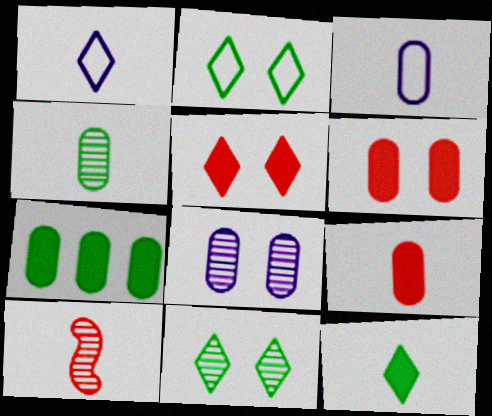[[3, 4, 9], 
[3, 10, 12]]